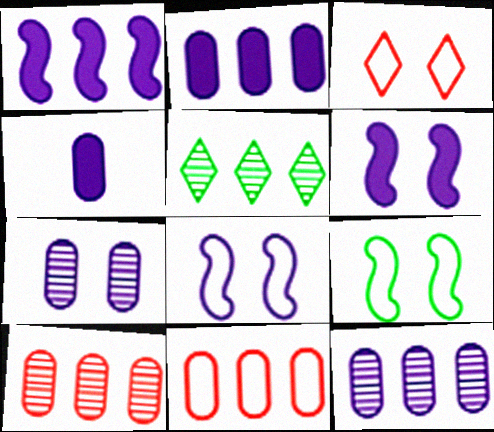[[1, 5, 11]]